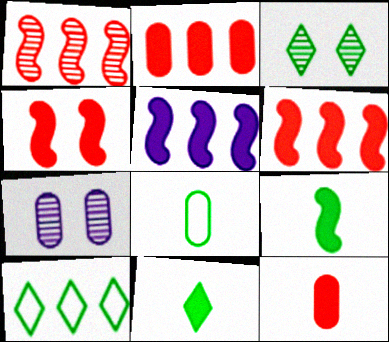[[2, 7, 8], 
[3, 10, 11], 
[4, 5, 9]]